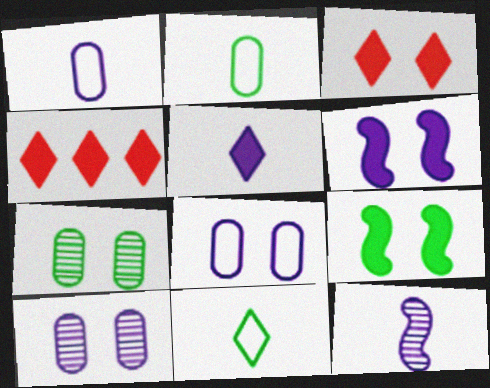[[1, 5, 12]]